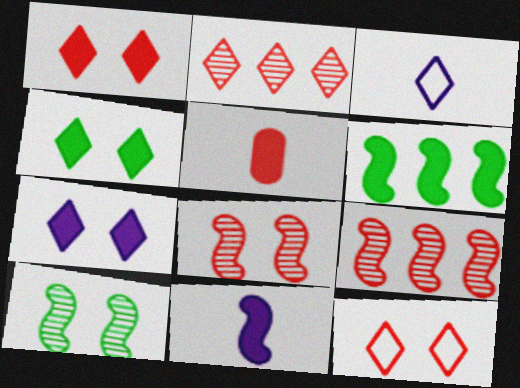[[1, 4, 7], 
[2, 3, 4], 
[5, 6, 7], 
[5, 9, 12]]